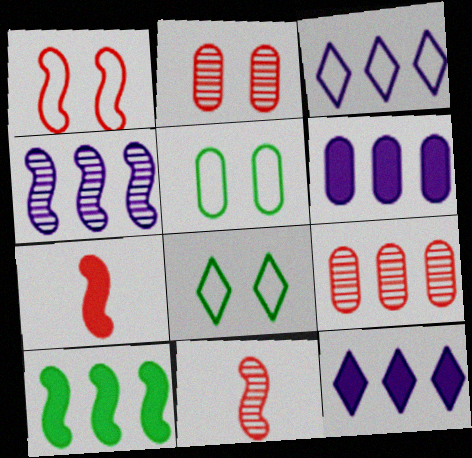[[3, 4, 6], 
[3, 9, 10], 
[5, 11, 12], 
[6, 8, 11]]